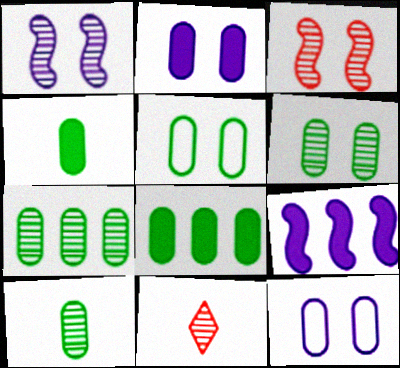[[1, 7, 11], 
[4, 5, 7], 
[5, 8, 10], 
[5, 9, 11], 
[6, 7, 10]]